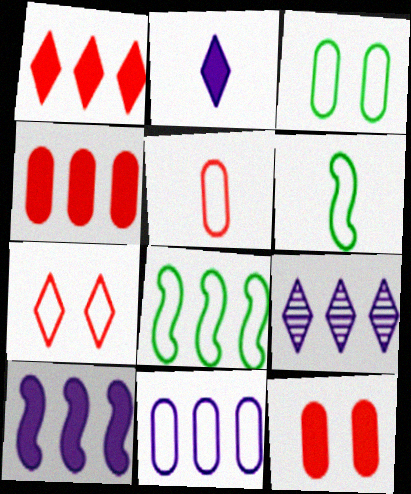[[3, 5, 11], 
[4, 8, 9], 
[6, 7, 11], 
[6, 9, 12], 
[9, 10, 11]]